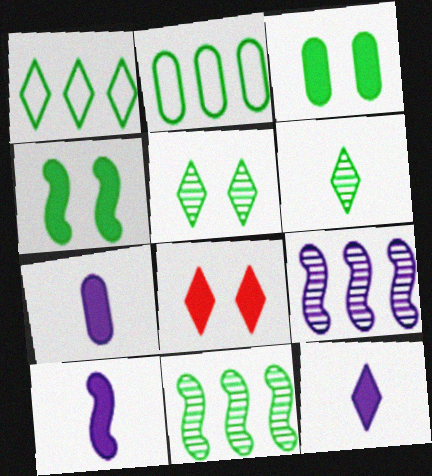[[2, 4, 6], 
[7, 10, 12]]